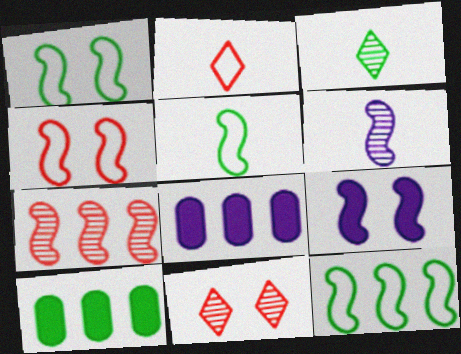[[1, 3, 10], 
[1, 5, 12], 
[3, 4, 8], 
[5, 7, 9], 
[5, 8, 11]]